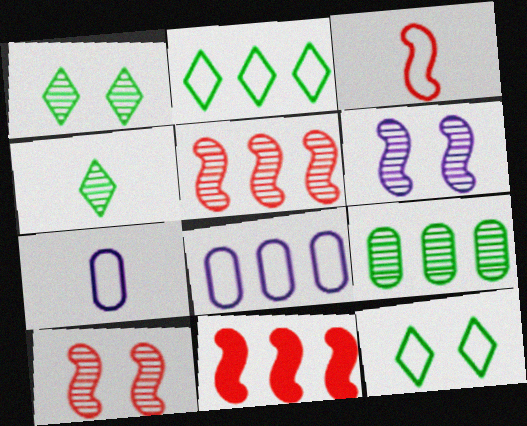[[1, 7, 11], 
[3, 8, 12], 
[3, 10, 11]]